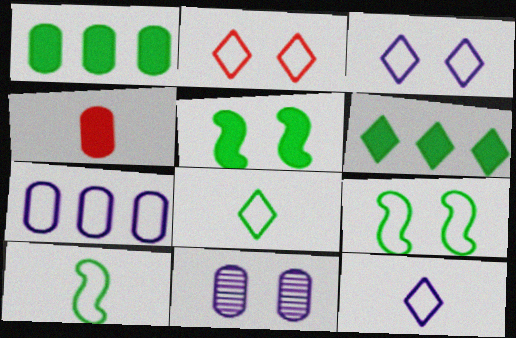[[2, 5, 11], 
[2, 7, 10]]